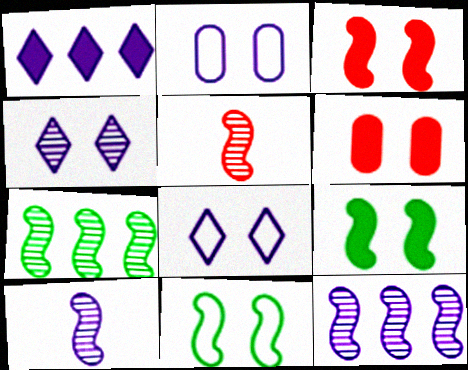[[1, 2, 10], 
[4, 6, 11]]